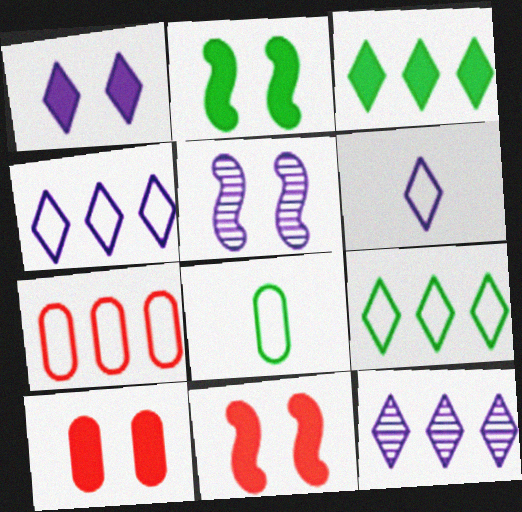[[1, 2, 10], 
[1, 6, 12], 
[8, 11, 12]]